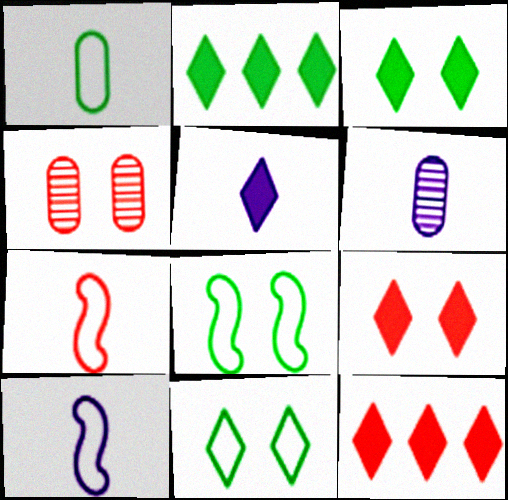[[2, 4, 10], 
[2, 5, 9], 
[3, 5, 12], 
[4, 7, 12], 
[5, 6, 10], 
[6, 8, 12]]